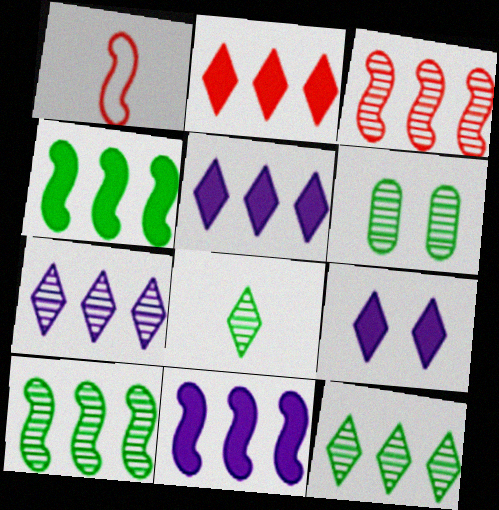[[1, 5, 6], 
[6, 8, 10]]